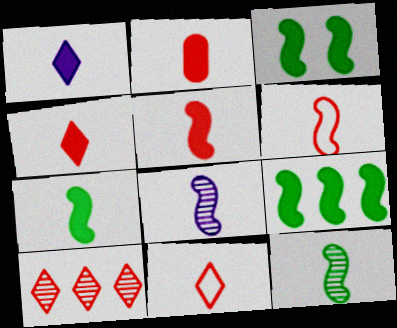[[1, 2, 7], 
[2, 4, 5], 
[3, 7, 9], 
[6, 7, 8]]